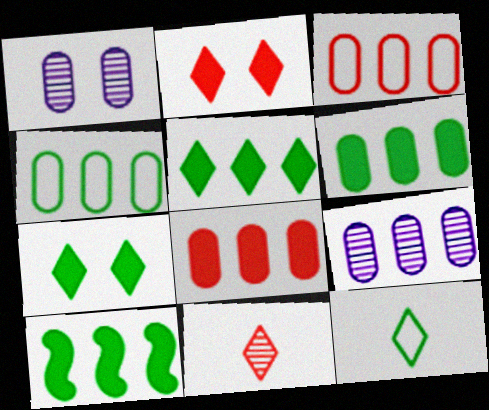[[3, 6, 9], 
[4, 8, 9], 
[5, 6, 10]]